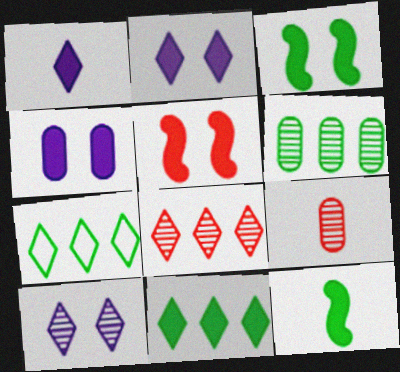[]